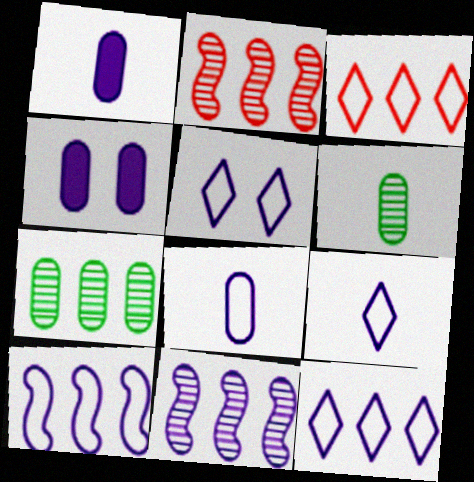[[1, 5, 11], 
[4, 9, 11], 
[5, 8, 10], 
[5, 9, 12]]